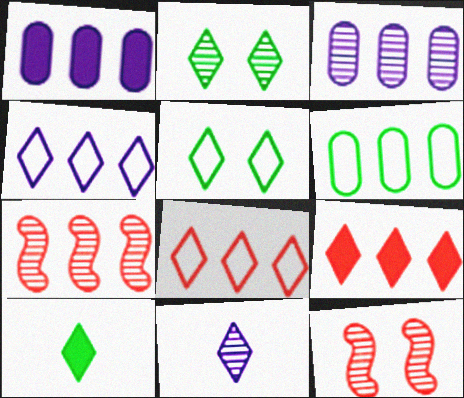[[5, 9, 11]]